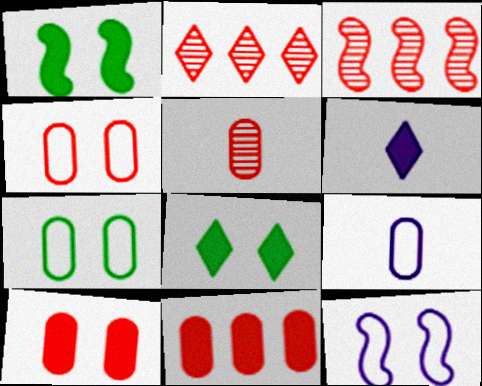[[1, 2, 9], 
[1, 6, 11], 
[3, 6, 7], 
[3, 8, 9], 
[4, 5, 11]]